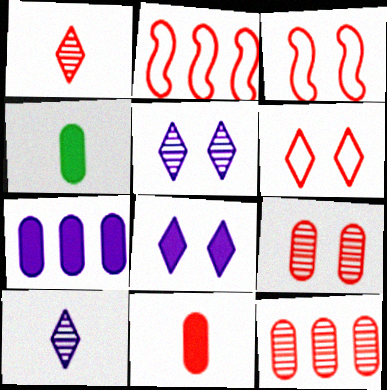[[2, 4, 5]]